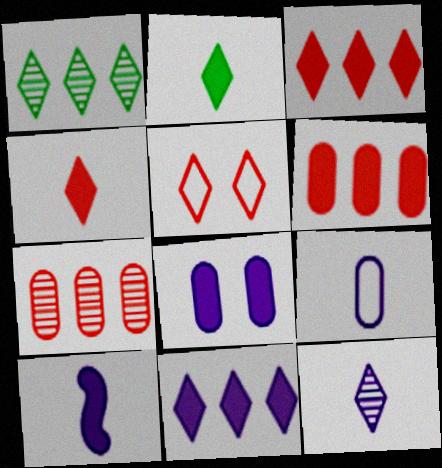[[8, 10, 11], 
[9, 10, 12]]